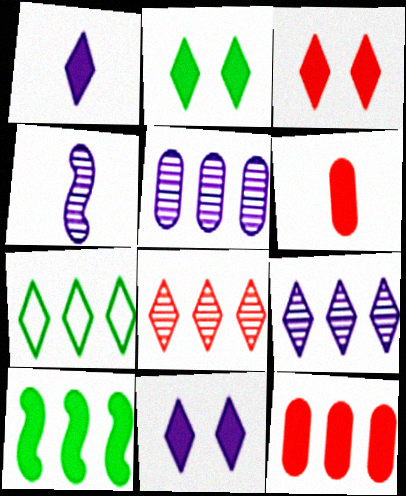[[2, 3, 11], 
[6, 10, 11]]